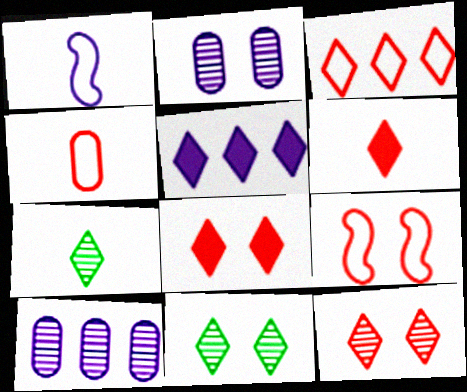[[1, 2, 5], 
[3, 4, 9], 
[3, 6, 12]]